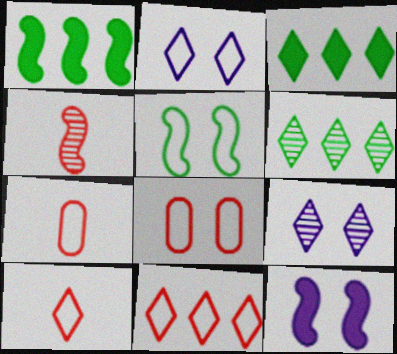[[1, 7, 9], 
[2, 5, 8], 
[3, 9, 10], 
[6, 7, 12]]